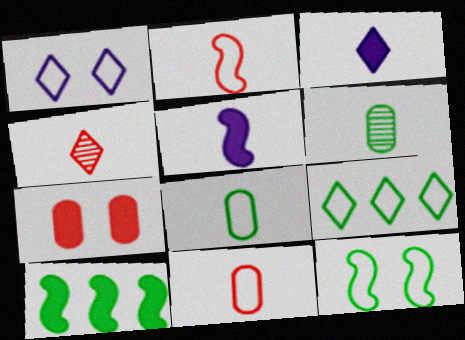[[2, 3, 6], 
[3, 7, 10], 
[4, 5, 8], 
[8, 9, 12]]